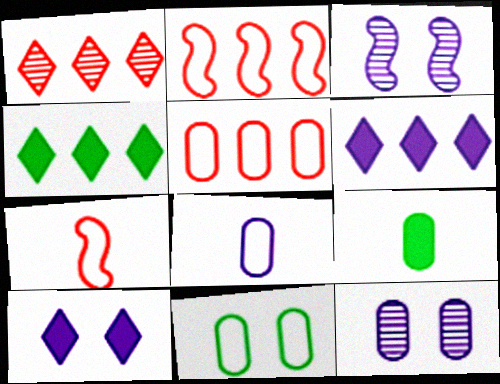[[3, 6, 8], 
[4, 7, 12], 
[5, 8, 11], 
[5, 9, 12]]